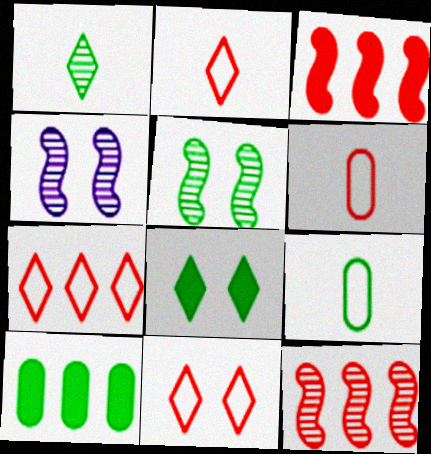[[2, 4, 10], 
[2, 7, 11]]